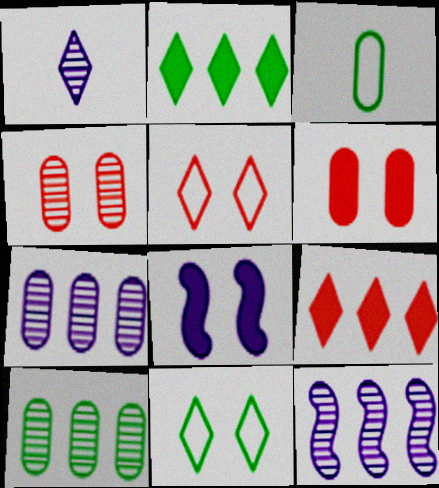[[1, 2, 5], 
[1, 9, 11], 
[3, 6, 7], 
[4, 8, 11]]